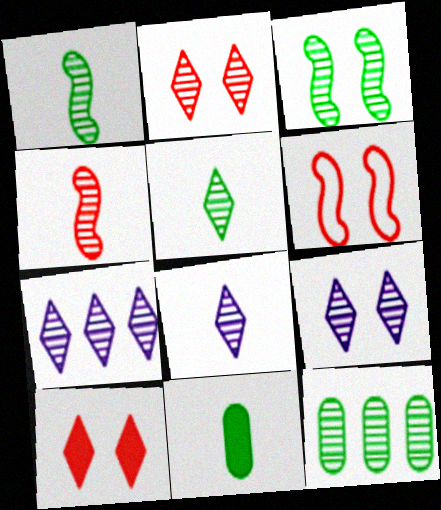[[2, 5, 7], 
[3, 5, 12], 
[4, 9, 12], 
[6, 7, 11], 
[7, 8, 9]]